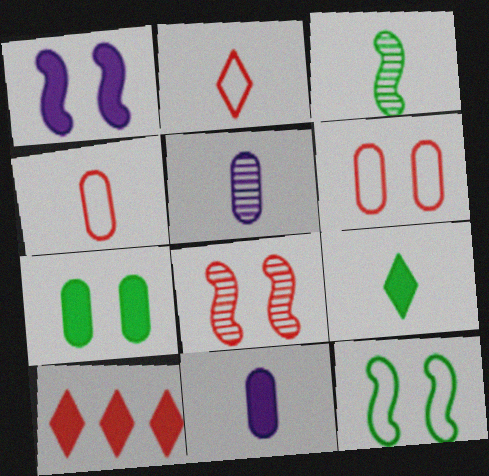[[1, 8, 12], 
[2, 3, 11], 
[4, 8, 10], 
[5, 10, 12]]